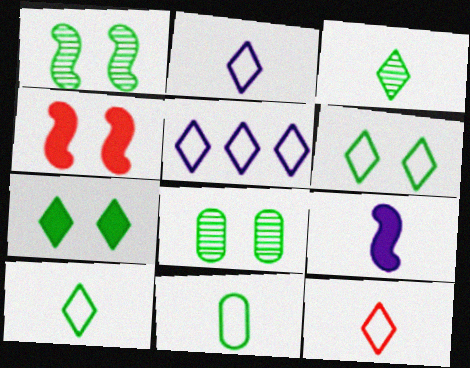[[2, 10, 12], 
[5, 6, 12]]